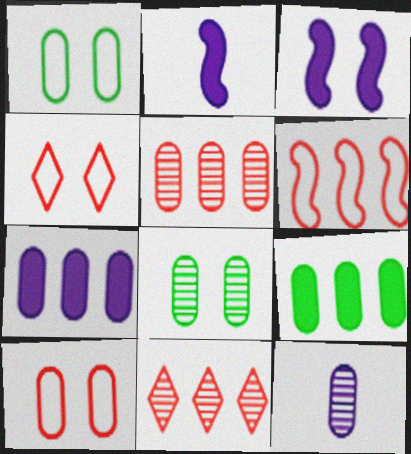[[1, 2, 11], 
[3, 4, 8], 
[5, 8, 12], 
[9, 10, 12]]